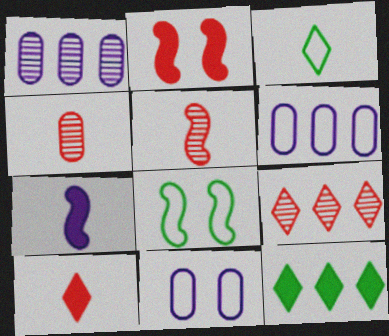[[1, 2, 3], 
[1, 8, 10], 
[3, 4, 7], 
[5, 11, 12]]